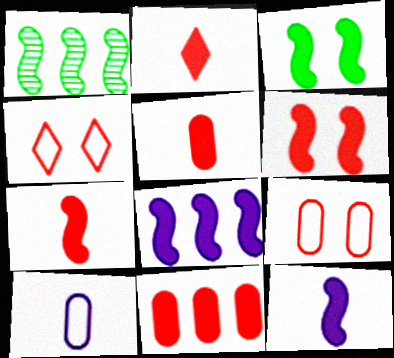[[2, 5, 7], 
[2, 6, 11], 
[3, 7, 8]]